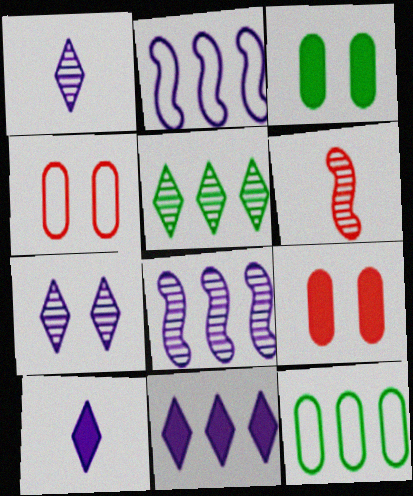[]